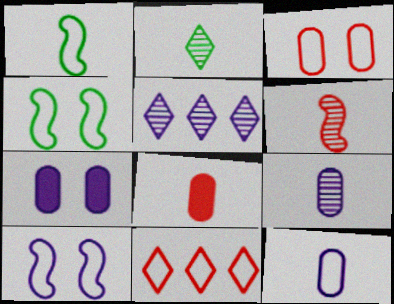[[2, 6, 9], 
[4, 5, 8], 
[4, 11, 12]]